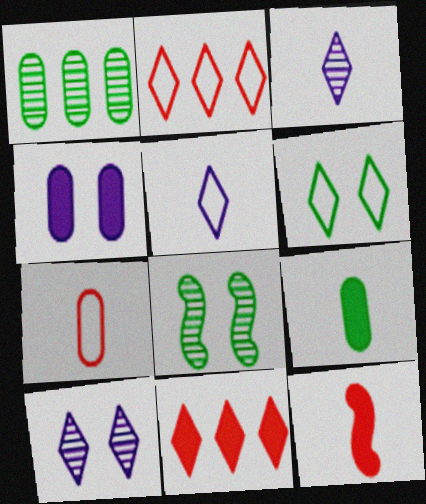[[1, 4, 7], 
[2, 5, 6], 
[3, 6, 11]]